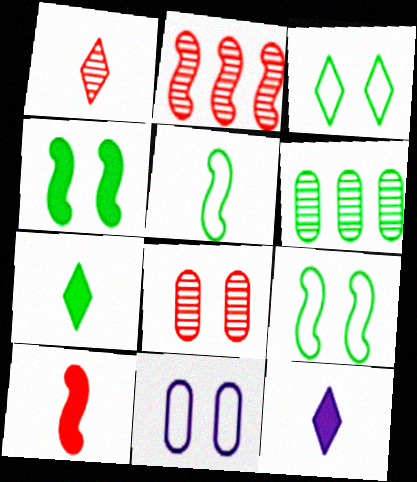[[1, 2, 8], 
[2, 7, 11], 
[6, 7, 9]]